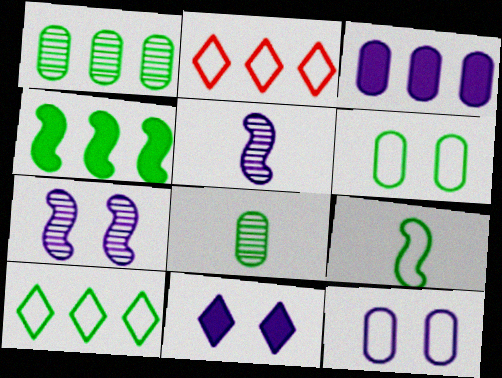[[1, 4, 10], 
[2, 9, 12], 
[6, 9, 10], 
[7, 11, 12]]